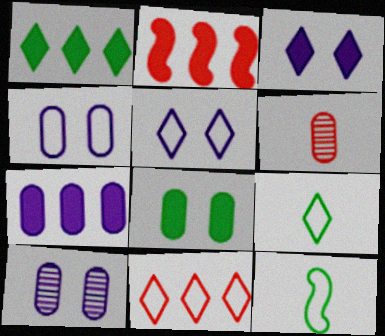[[1, 2, 7], 
[2, 9, 10], 
[4, 11, 12], 
[5, 9, 11]]